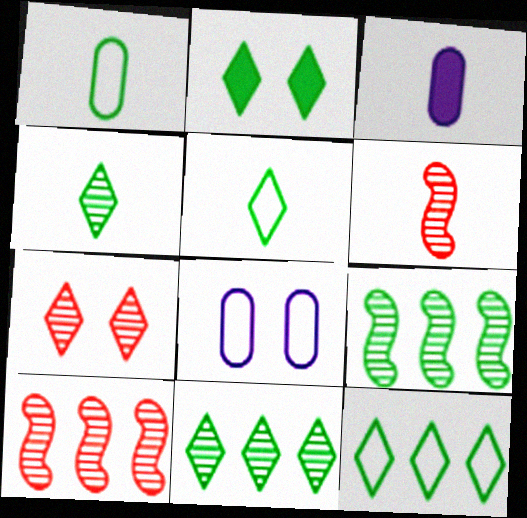[[1, 2, 9], 
[2, 4, 12], 
[2, 5, 11], 
[3, 5, 6]]